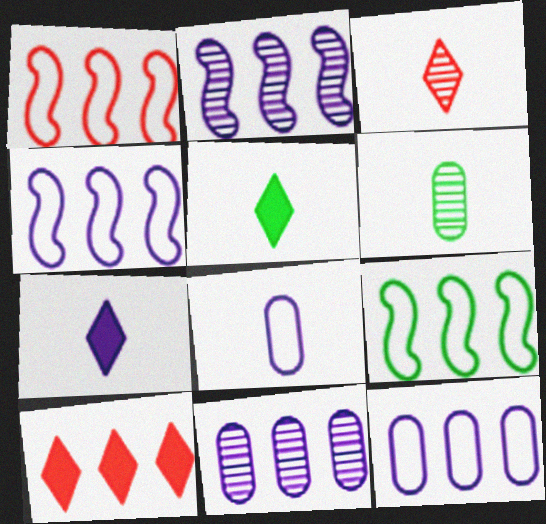[[1, 4, 9], 
[9, 10, 11]]